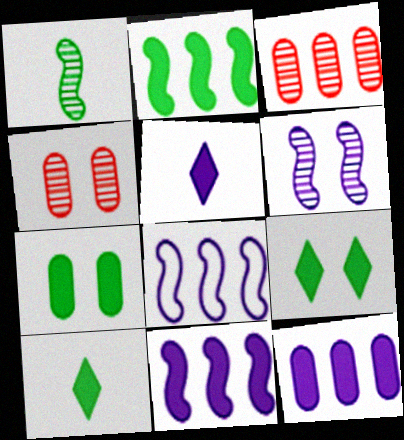[[2, 7, 10], 
[4, 8, 10]]